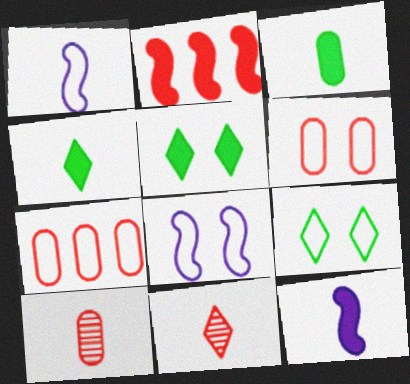[[1, 3, 11], 
[1, 4, 10], 
[1, 7, 9], 
[2, 6, 11], 
[6, 8, 9]]